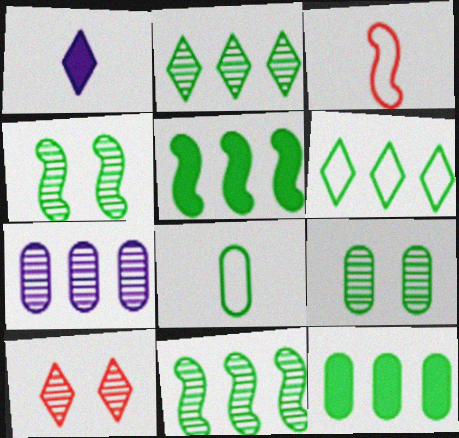[[1, 6, 10], 
[6, 11, 12], 
[8, 9, 12]]